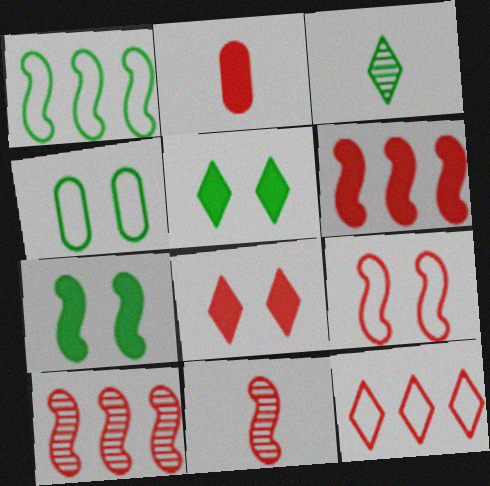[[2, 6, 8], 
[6, 9, 11]]